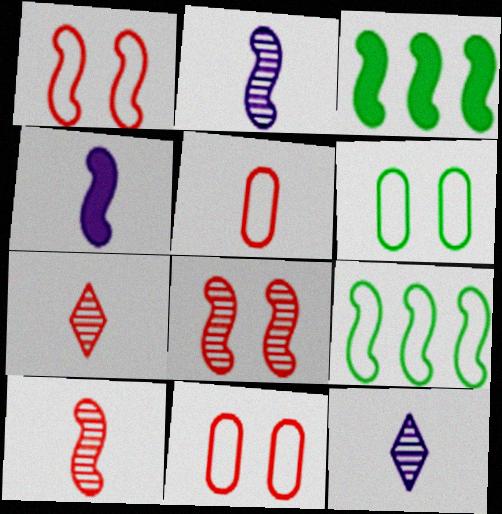[[1, 2, 3], 
[3, 11, 12], 
[4, 8, 9]]